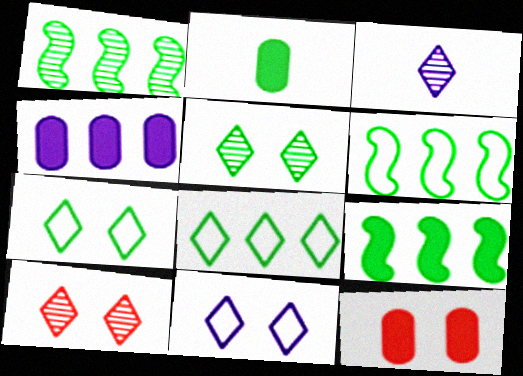[[1, 2, 7], 
[1, 6, 9], 
[2, 4, 12], 
[2, 5, 6], 
[3, 6, 12]]